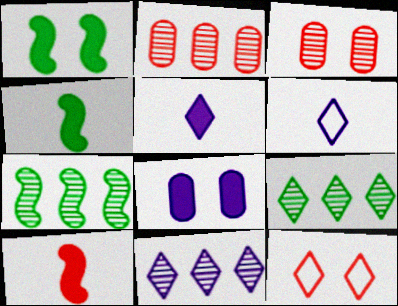[[1, 2, 6], 
[2, 7, 11], 
[2, 10, 12], 
[5, 9, 12]]